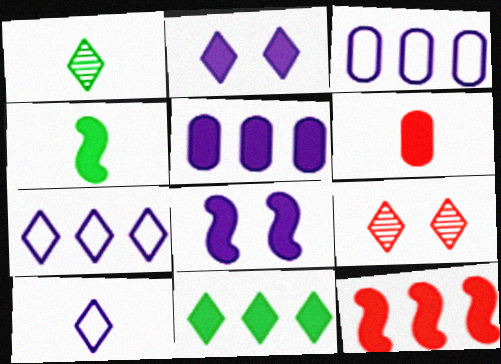[[3, 4, 9], 
[4, 8, 12], 
[5, 11, 12], 
[6, 8, 11], 
[9, 10, 11]]